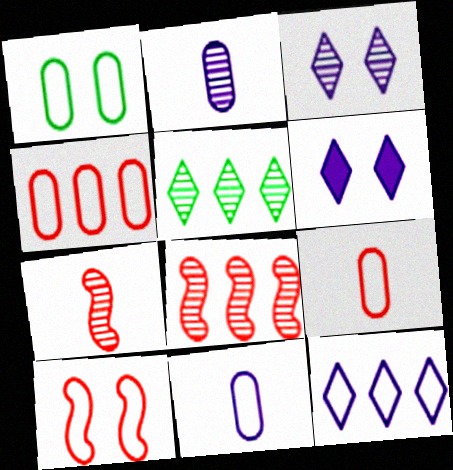[[1, 4, 11]]